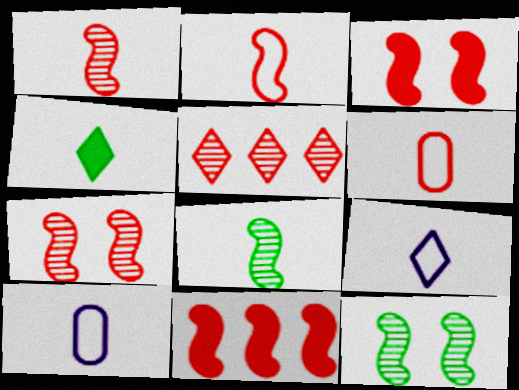[[1, 4, 10], 
[2, 7, 11], 
[3, 5, 6]]